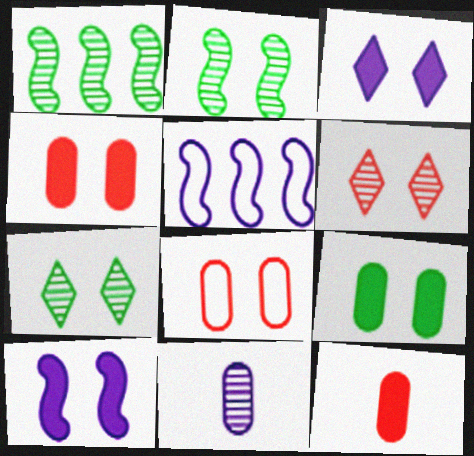[[1, 6, 11], 
[2, 3, 8], 
[3, 5, 11], 
[5, 7, 12], 
[7, 8, 10]]